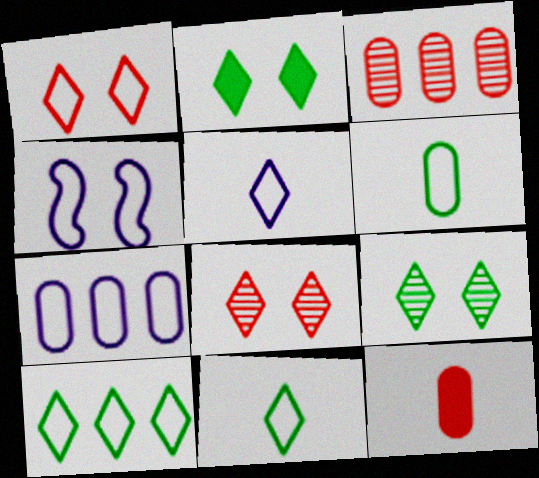[[1, 5, 10], 
[4, 5, 7]]